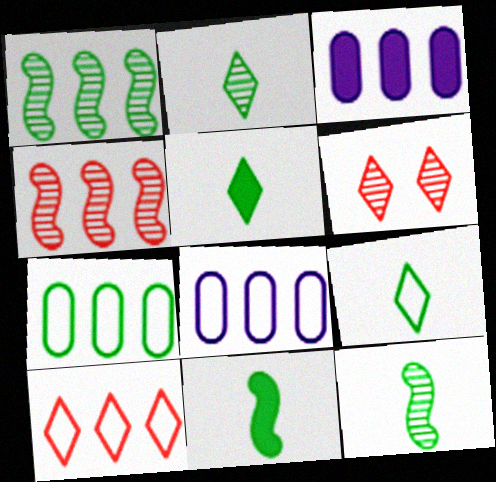[[1, 3, 10], 
[2, 5, 9], 
[6, 8, 11]]